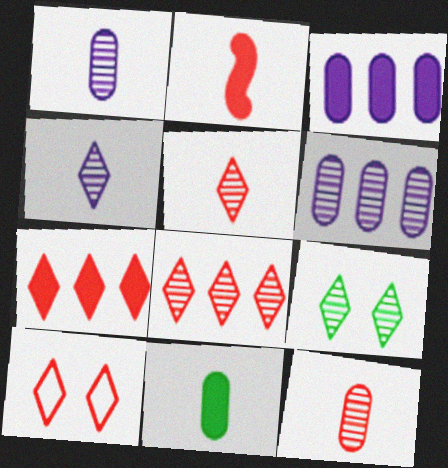[[4, 8, 9], 
[5, 7, 10]]